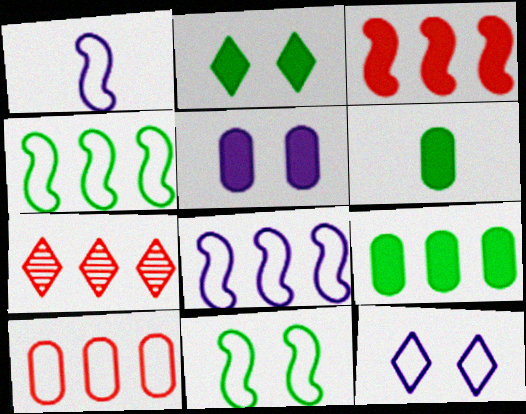[[3, 7, 10], 
[7, 8, 9]]